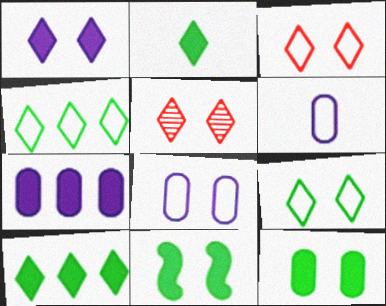[[1, 5, 9], 
[5, 8, 11]]